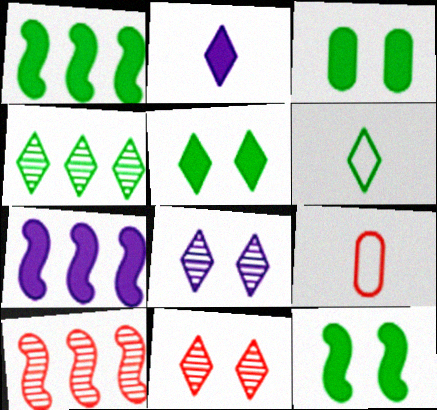[[1, 8, 9], 
[3, 5, 12], 
[4, 5, 6]]